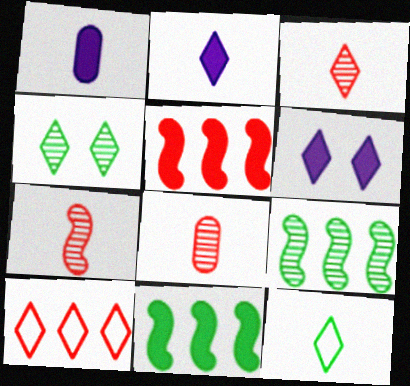[[1, 7, 12], 
[2, 3, 12], 
[2, 4, 10], 
[3, 7, 8]]